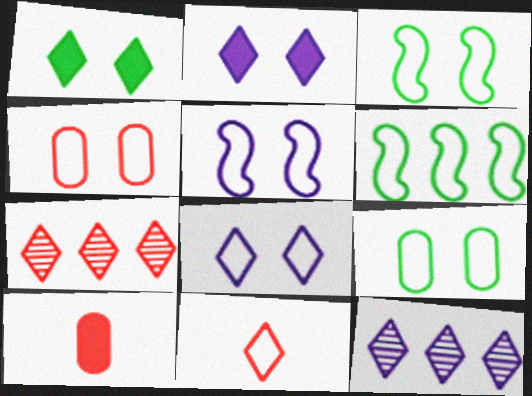[[1, 11, 12], 
[3, 4, 8], 
[3, 10, 12]]